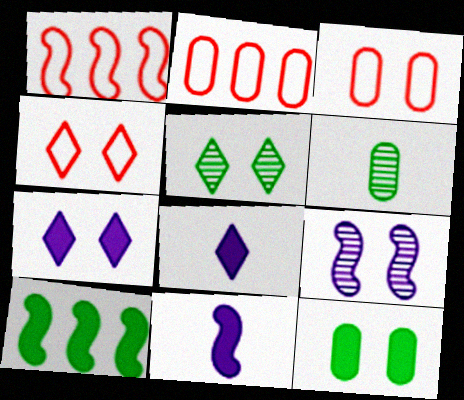[[1, 6, 7], 
[2, 5, 11], 
[4, 5, 7], 
[4, 9, 12]]